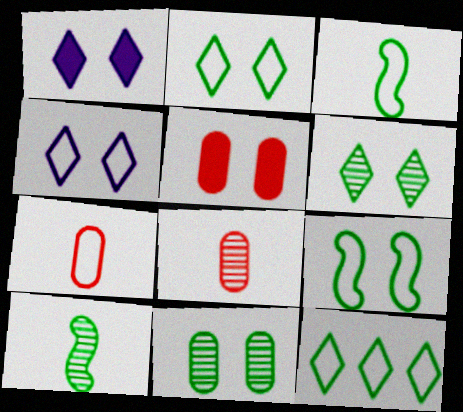[]